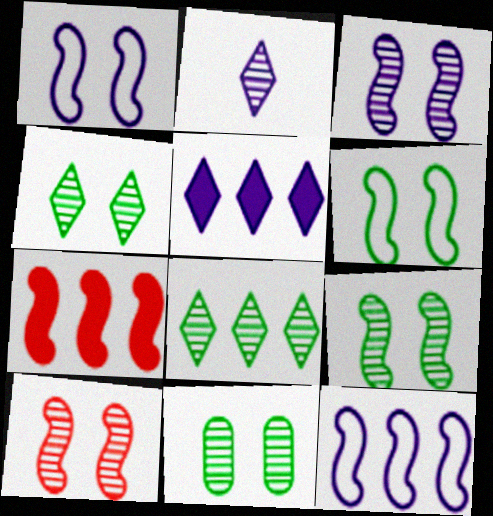[[3, 9, 10], 
[4, 9, 11]]